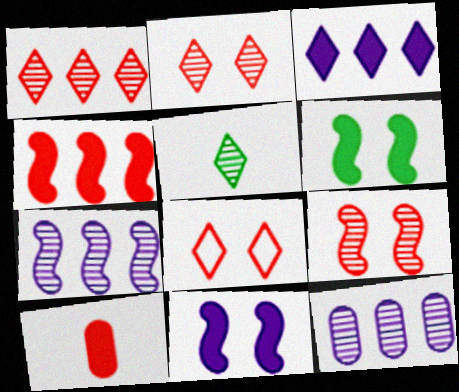[[3, 5, 8], 
[3, 6, 10], 
[5, 9, 12]]